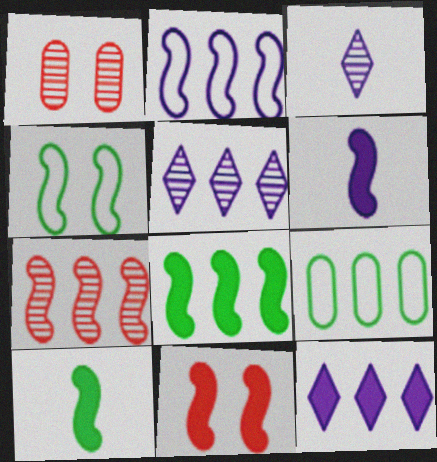[[2, 7, 8], 
[3, 9, 11], 
[4, 6, 7], 
[6, 8, 11], 
[7, 9, 12]]